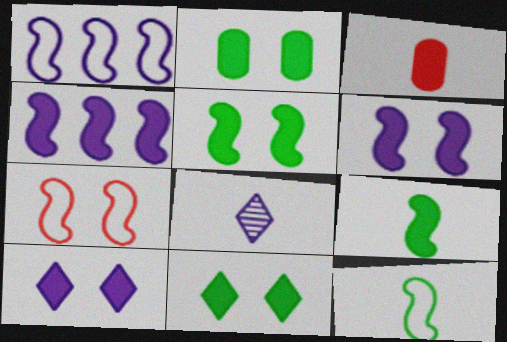[[1, 7, 12], 
[2, 5, 11], 
[3, 4, 11], 
[3, 8, 12]]